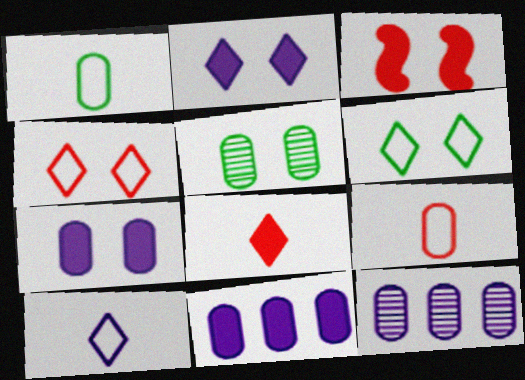[[5, 9, 11]]